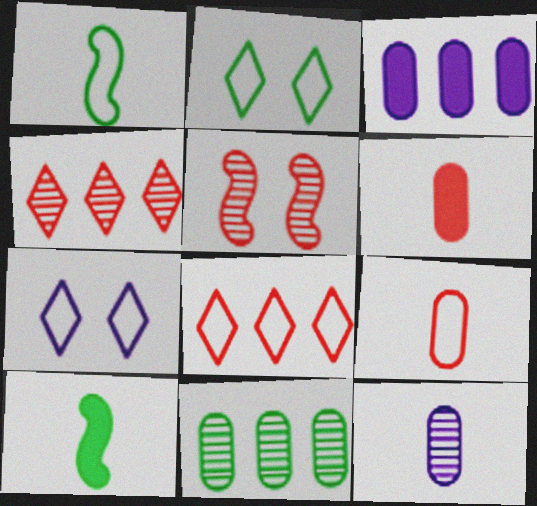[[2, 10, 11], 
[5, 6, 8]]